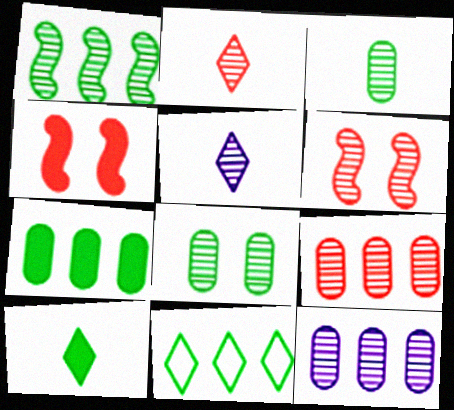[[1, 7, 11], 
[2, 6, 9]]